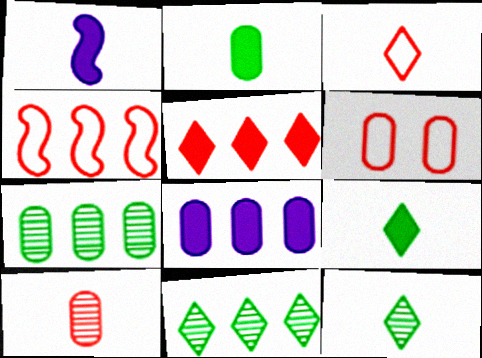[[1, 6, 11], 
[3, 4, 6], 
[4, 8, 11]]